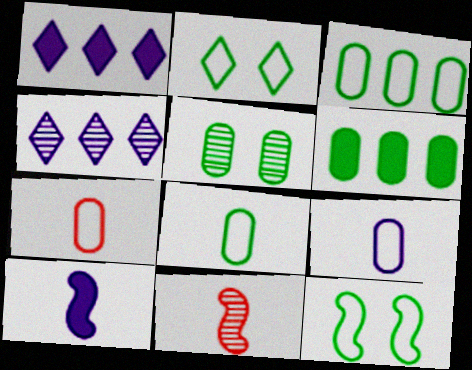[[4, 5, 11], 
[5, 6, 8], 
[7, 8, 9]]